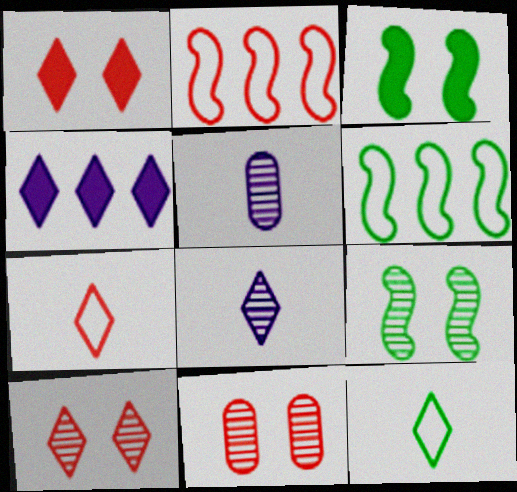[[1, 5, 6], 
[4, 10, 12]]